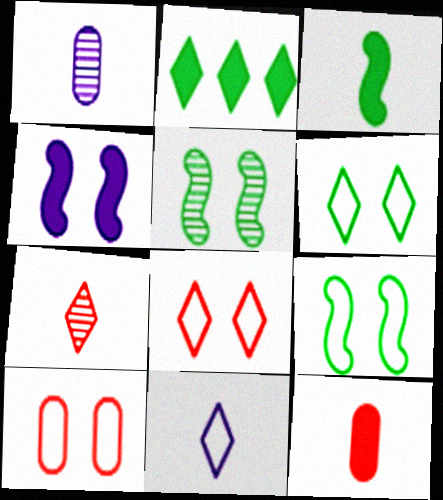[[2, 4, 12]]